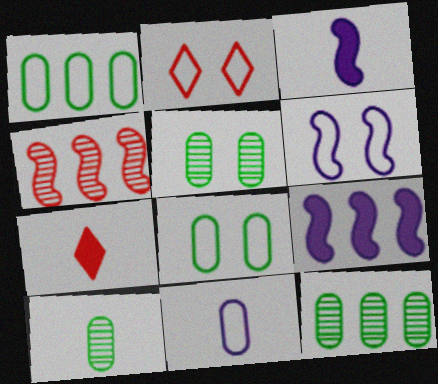[[2, 3, 12], 
[2, 6, 8], 
[2, 9, 10], 
[5, 10, 12], 
[6, 7, 12]]